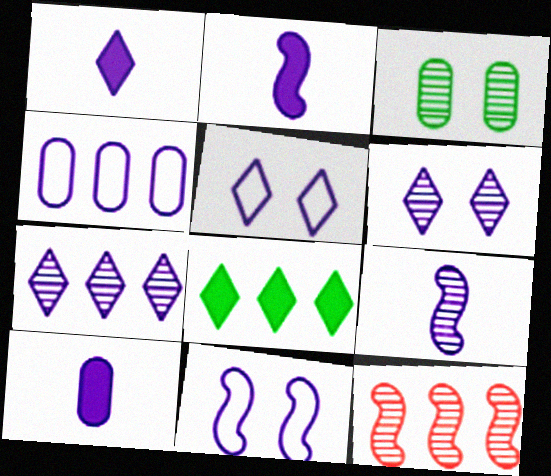[[1, 2, 10], 
[1, 5, 7], 
[2, 4, 6], 
[4, 8, 12], 
[7, 10, 11]]